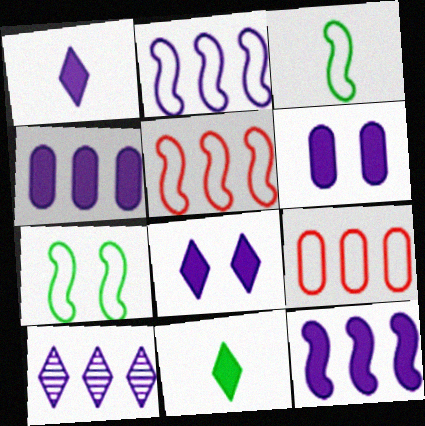[[1, 6, 12], 
[2, 4, 10]]